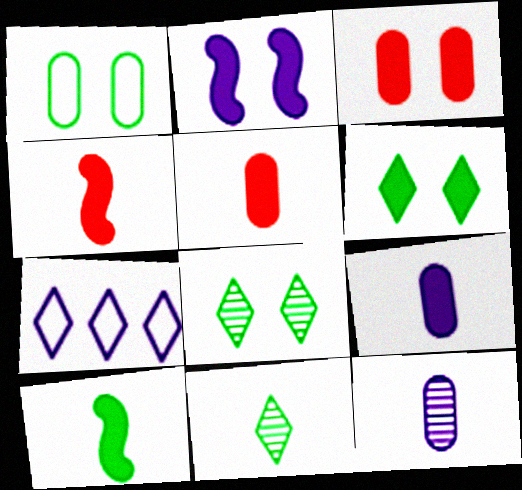[[2, 3, 6], 
[2, 7, 12]]